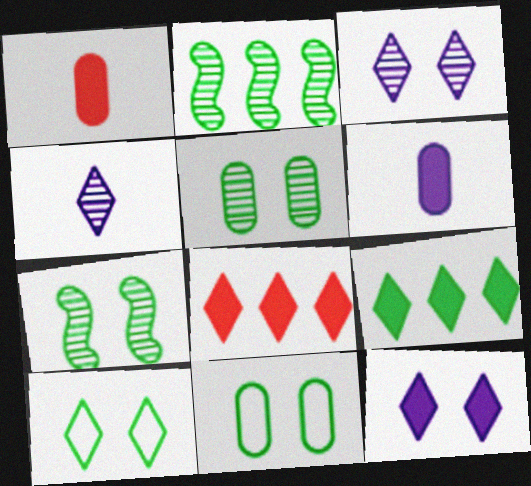[[4, 8, 10]]